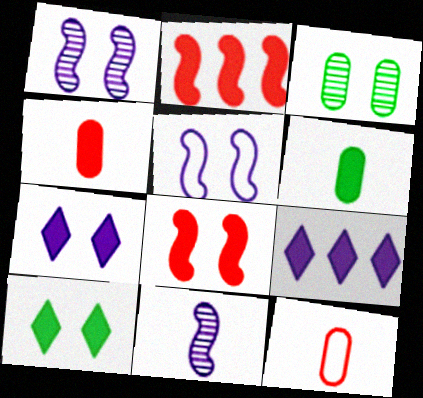[[2, 6, 7], 
[6, 8, 9]]